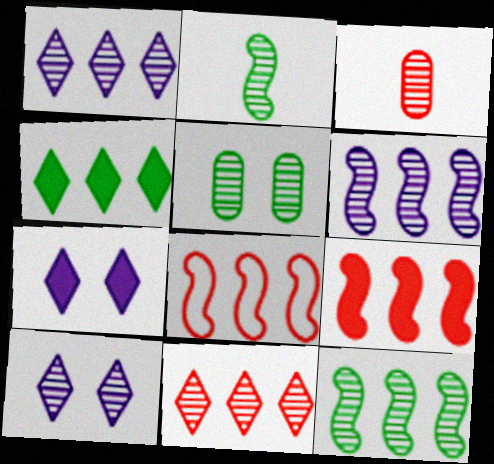[[3, 10, 12]]